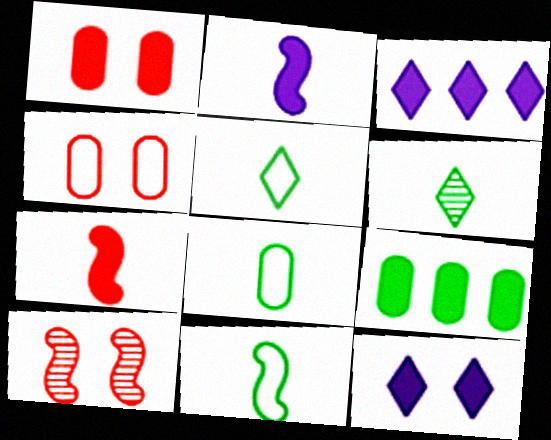[[3, 8, 10], 
[5, 8, 11], 
[7, 9, 12]]